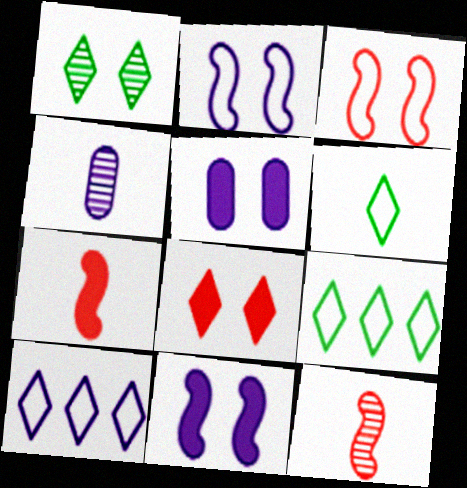[[1, 3, 5], 
[4, 6, 7], 
[4, 10, 11], 
[5, 9, 12]]